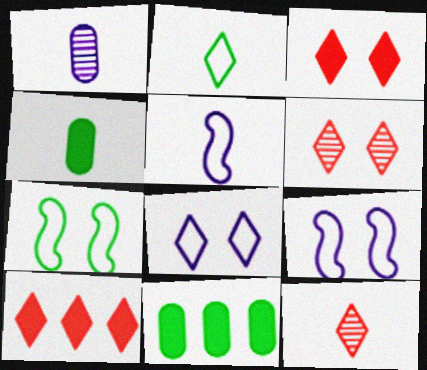[[1, 7, 10], 
[4, 5, 12], 
[5, 6, 11], 
[9, 11, 12]]